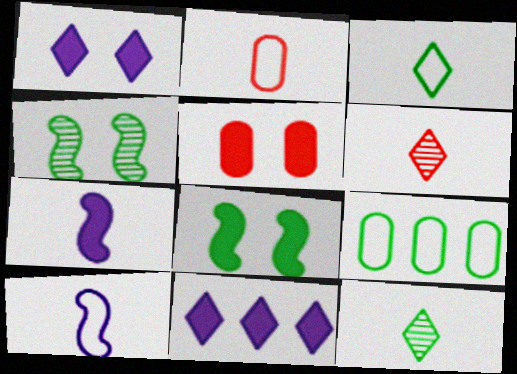[[1, 5, 8], 
[2, 3, 10], 
[2, 4, 11], 
[2, 7, 12], 
[8, 9, 12]]